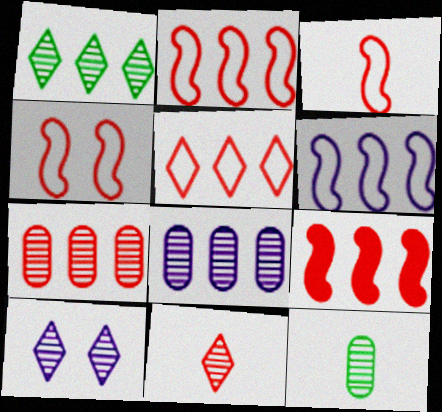[[1, 10, 11], 
[2, 3, 4], 
[5, 7, 9]]